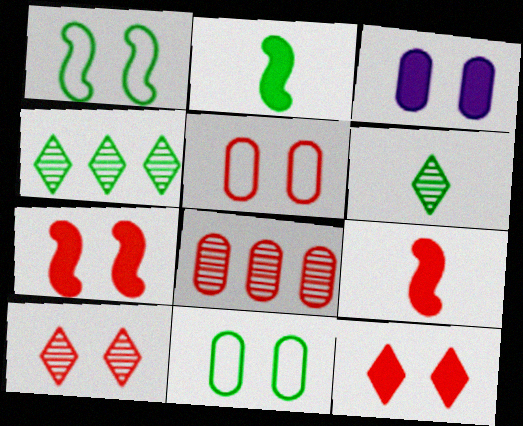[[1, 3, 10], 
[2, 4, 11], 
[5, 7, 10]]